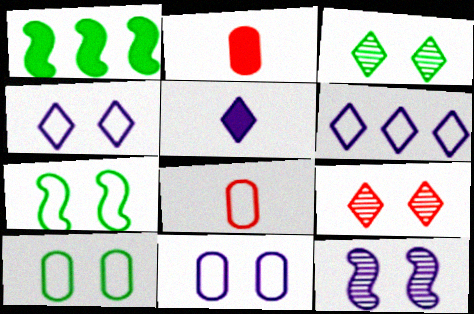[[6, 7, 8]]